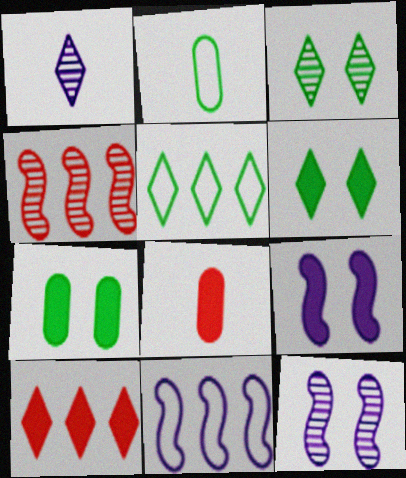[[2, 10, 12], 
[3, 8, 11], 
[5, 8, 12]]